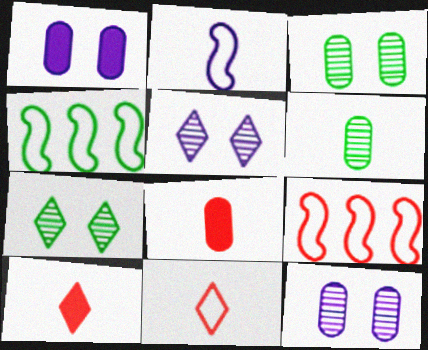[[2, 6, 10], 
[4, 5, 8], 
[4, 10, 12]]